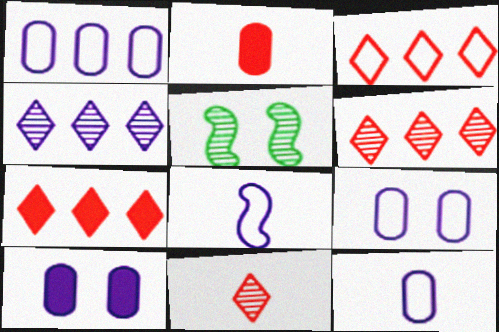[[1, 9, 12], 
[3, 6, 7], 
[4, 8, 10], 
[5, 7, 12]]